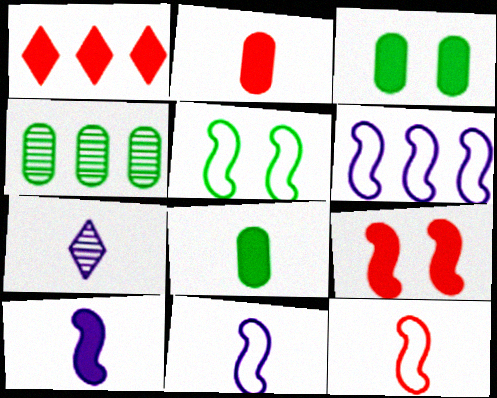[[1, 2, 9], 
[1, 3, 10], 
[1, 4, 6], 
[5, 6, 12], 
[7, 8, 12]]